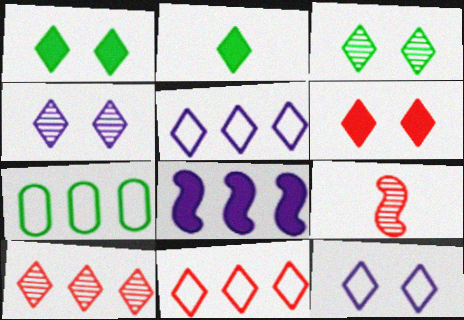[[2, 4, 11], 
[2, 10, 12], 
[3, 6, 12], 
[7, 8, 10]]